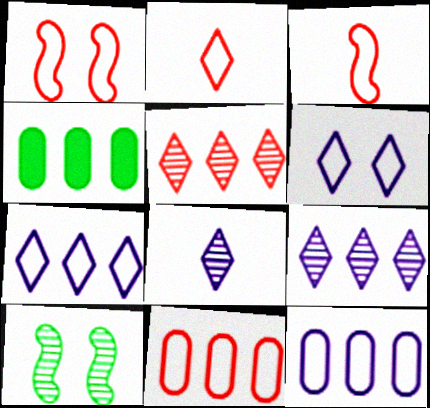[[1, 2, 11], 
[1, 4, 8]]